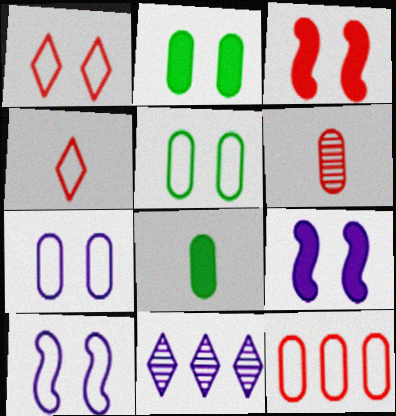[[1, 5, 10]]